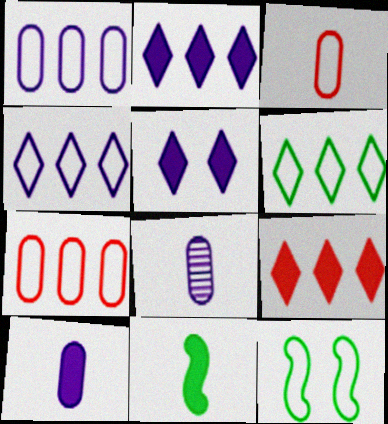[[3, 4, 12], 
[8, 9, 12]]